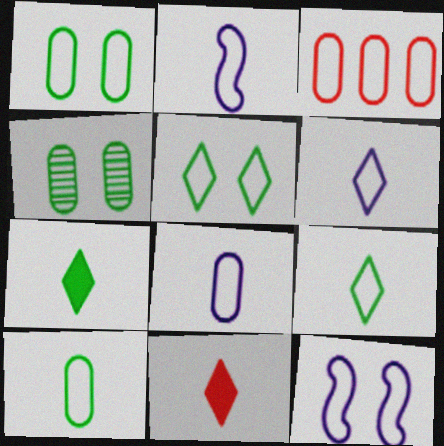[[1, 3, 8], 
[2, 3, 5], 
[2, 6, 8], 
[3, 9, 12]]